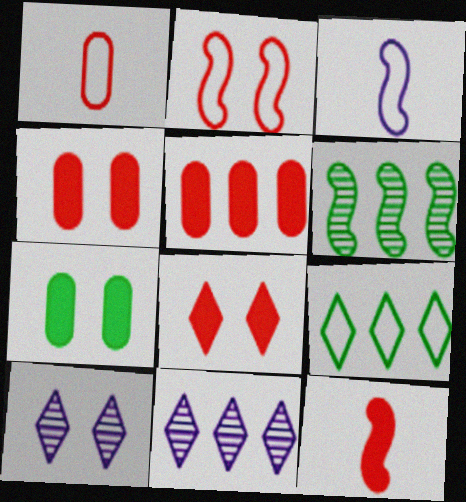[[2, 7, 10], 
[5, 8, 12]]